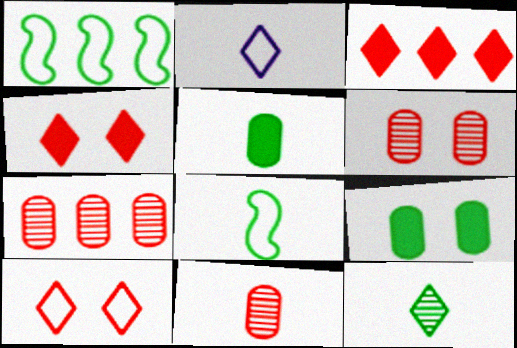[[1, 9, 12], 
[5, 8, 12], 
[6, 7, 11]]